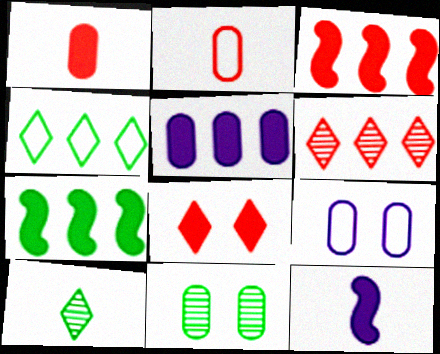[[1, 3, 8], 
[2, 5, 11], 
[2, 10, 12], 
[3, 9, 10]]